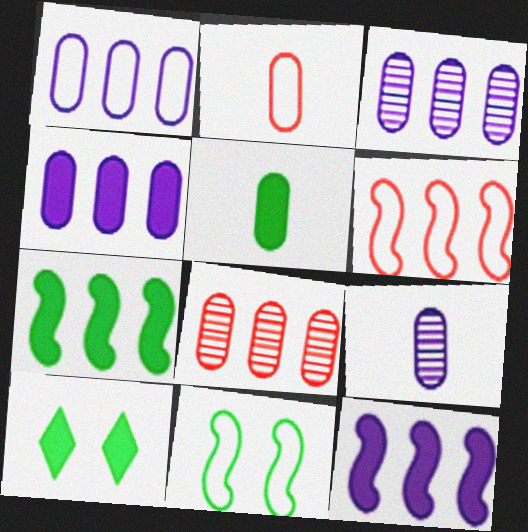[[1, 3, 4], 
[2, 5, 9], 
[5, 7, 10], 
[6, 9, 10]]